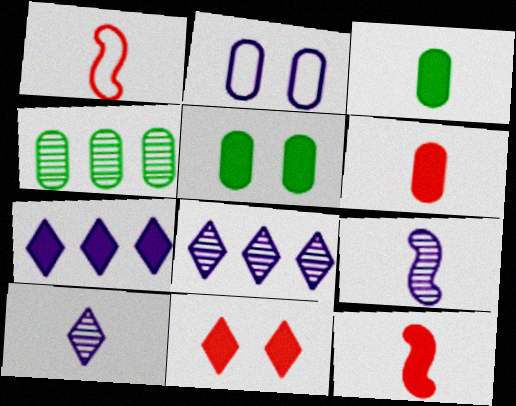[[1, 3, 10], 
[1, 5, 8], 
[2, 4, 6], 
[2, 7, 9], 
[5, 7, 12]]